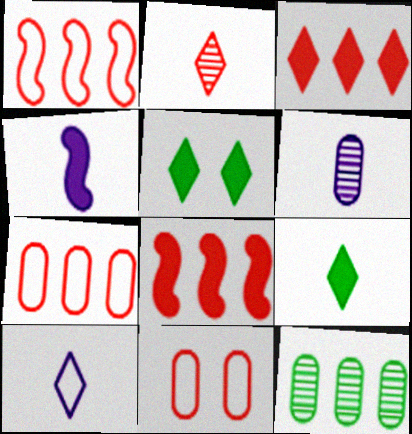[[1, 5, 6], 
[2, 8, 11], 
[2, 9, 10], 
[4, 6, 10]]